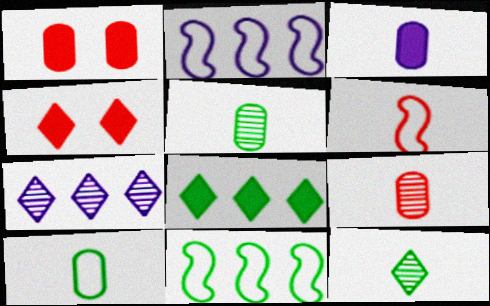[[1, 2, 12], 
[2, 4, 5], 
[3, 6, 12], 
[3, 9, 10]]